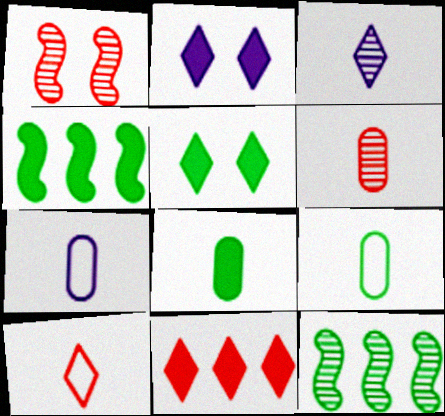[[4, 5, 8], 
[5, 9, 12], 
[6, 7, 8]]